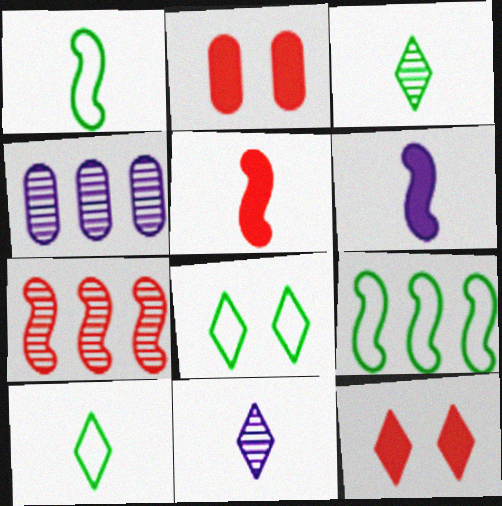[[1, 4, 12], 
[2, 9, 11], 
[4, 5, 8]]